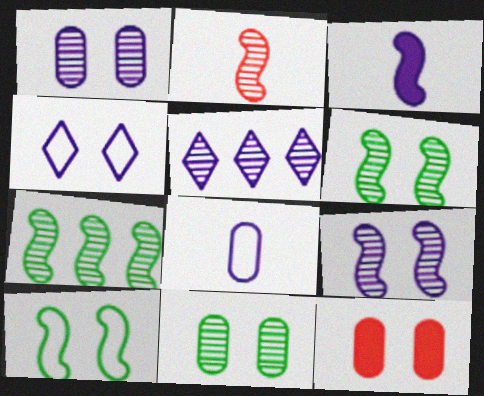[[2, 5, 11], 
[2, 7, 9], 
[4, 6, 12]]